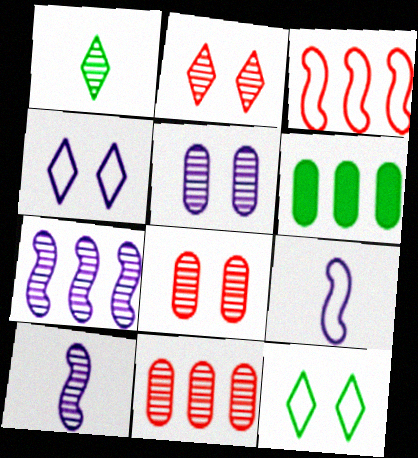[[1, 7, 8], 
[2, 6, 9]]